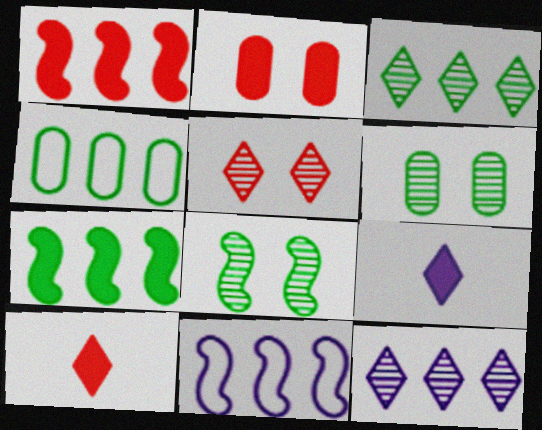[[1, 2, 10], 
[1, 4, 12], 
[2, 7, 9], 
[3, 4, 7], 
[6, 10, 11]]